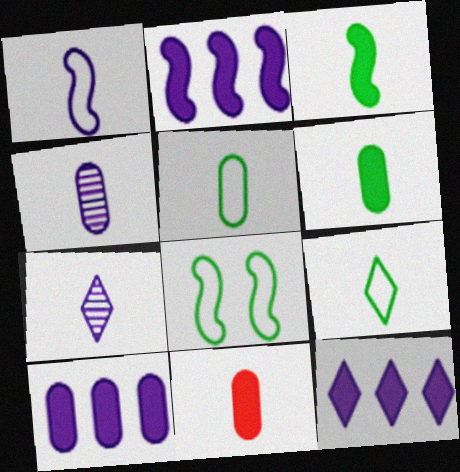[[2, 10, 12], 
[4, 5, 11]]